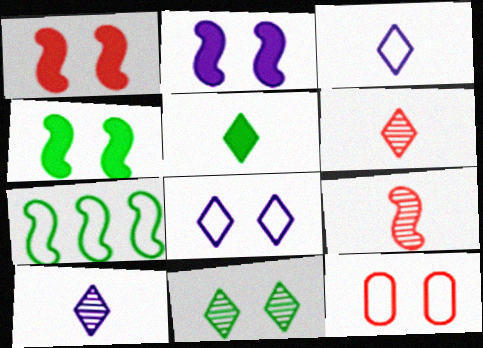[[1, 2, 4], 
[2, 7, 9], 
[2, 11, 12], 
[3, 5, 6], 
[3, 7, 12]]